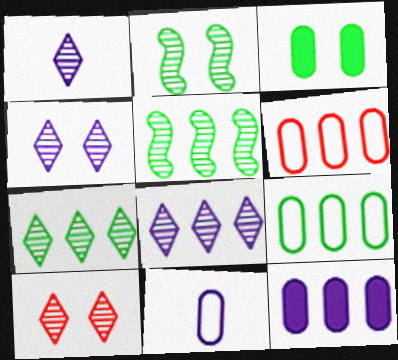[[1, 4, 8], 
[1, 7, 10]]